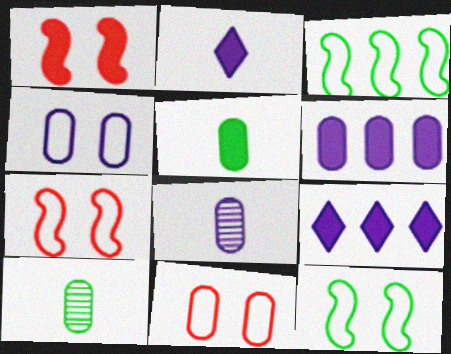[[1, 5, 9], 
[4, 6, 8], 
[6, 10, 11], 
[7, 9, 10]]